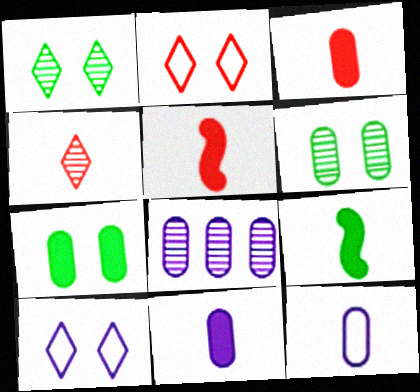[[2, 8, 9], 
[4, 9, 12]]